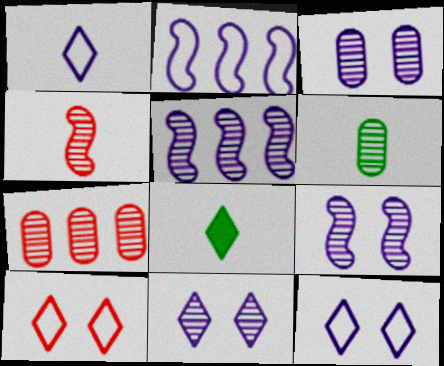[[3, 6, 7], 
[3, 9, 11]]